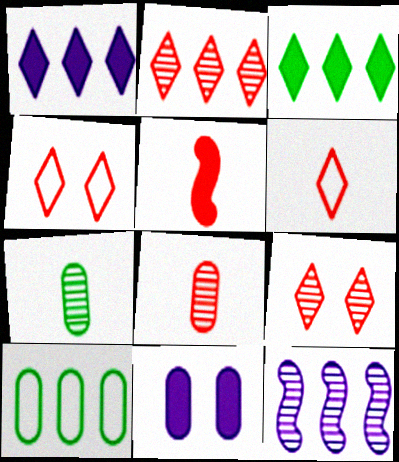[[3, 5, 11], 
[5, 6, 8], 
[7, 9, 12], 
[8, 10, 11]]